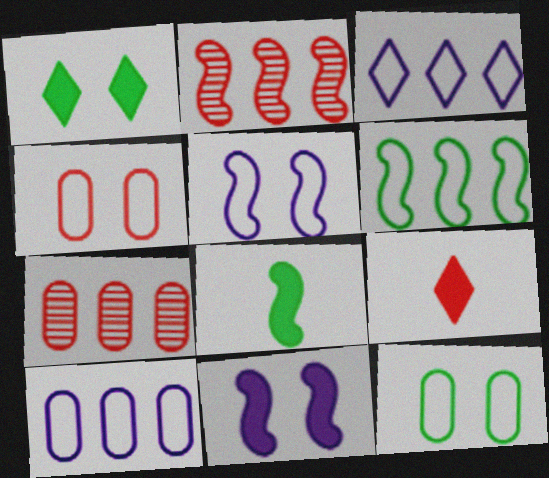[[2, 4, 9], 
[2, 5, 8]]